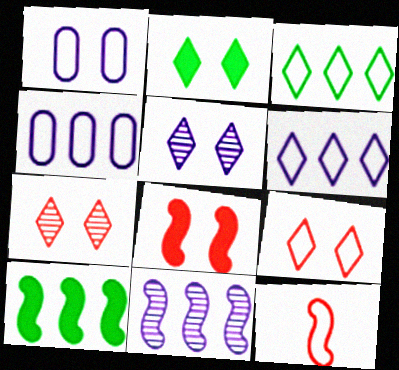[[1, 3, 12], 
[2, 5, 9]]